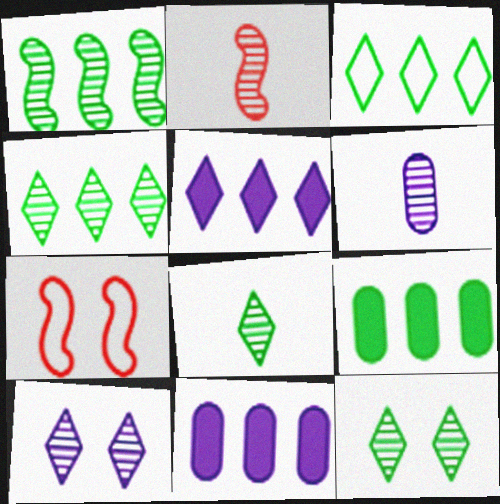[[1, 3, 9], 
[2, 6, 8], 
[4, 8, 12], 
[7, 8, 11]]